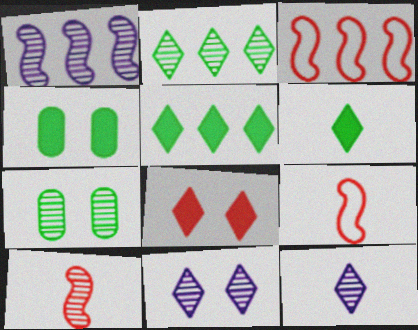[[3, 4, 12]]